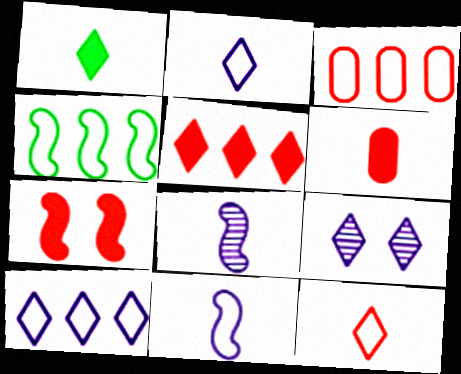[[3, 4, 10], 
[4, 6, 9], 
[4, 7, 8], 
[5, 6, 7]]